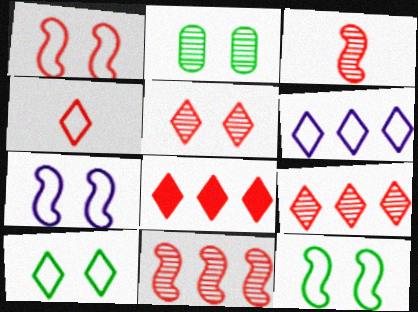[[1, 7, 12], 
[4, 5, 8], 
[4, 6, 10]]